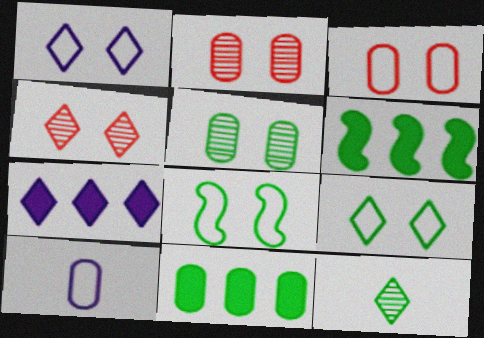[[1, 3, 8], 
[2, 10, 11], 
[4, 6, 10], 
[8, 11, 12]]